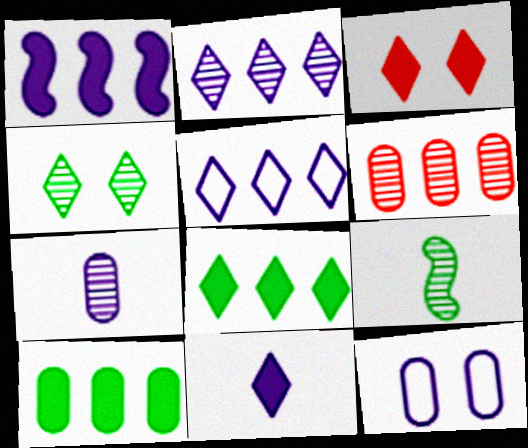[[3, 8, 11]]